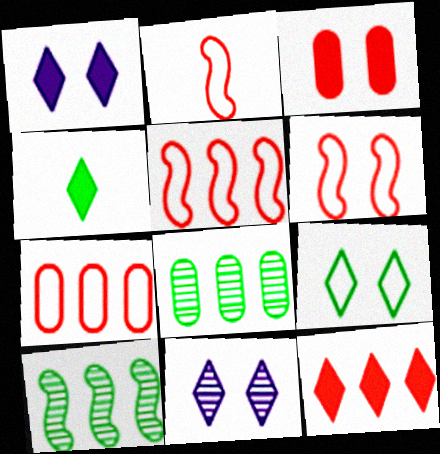[[1, 2, 8], 
[1, 4, 12], 
[2, 5, 6]]